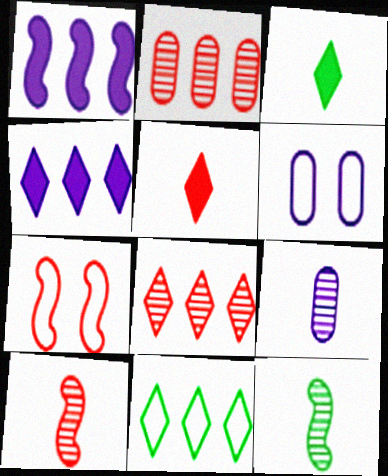[[1, 2, 11], 
[1, 7, 12], 
[2, 5, 7], 
[4, 8, 11]]